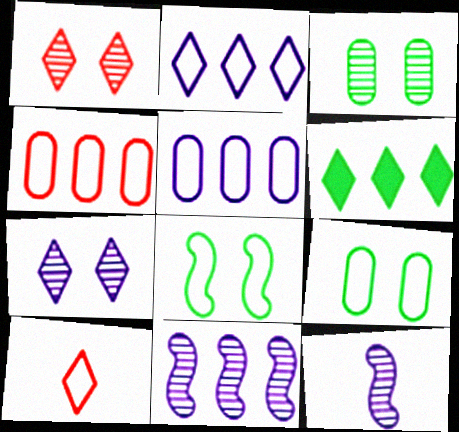[[4, 6, 11], 
[5, 8, 10], 
[6, 7, 10]]